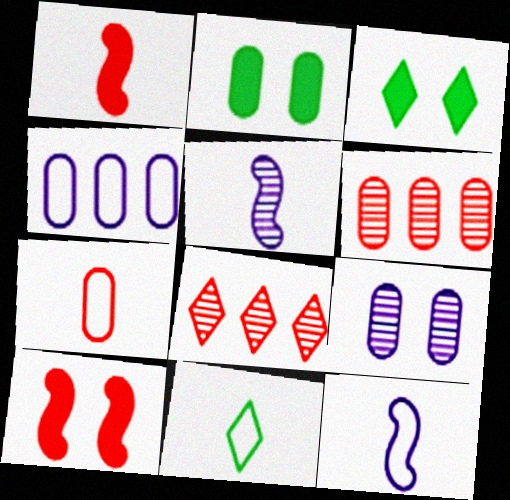[[2, 8, 12], 
[3, 6, 12], 
[7, 8, 10], 
[7, 11, 12]]